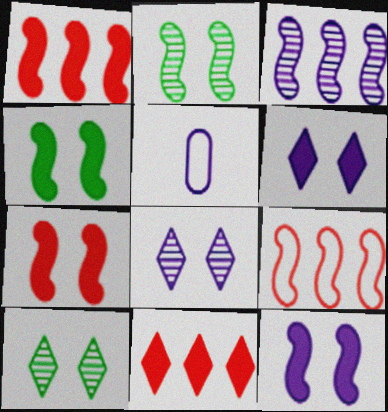[[1, 5, 10], 
[2, 5, 11], 
[3, 5, 6], 
[4, 7, 12]]